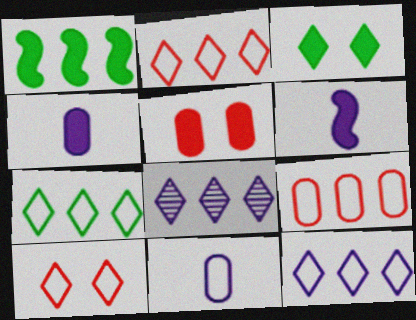[[1, 8, 9], 
[2, 7, 12]]